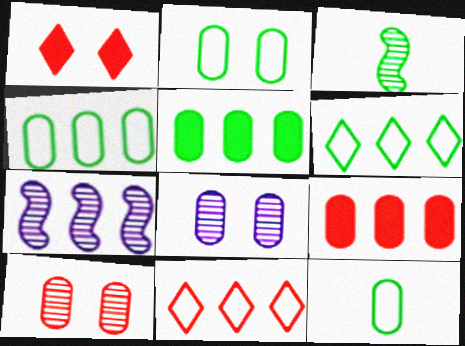[[1, 7, 12], 
[2, 4, 12], 
[5, 7, 11], 
[6, 7, 9], 
[8, 9, 12]]